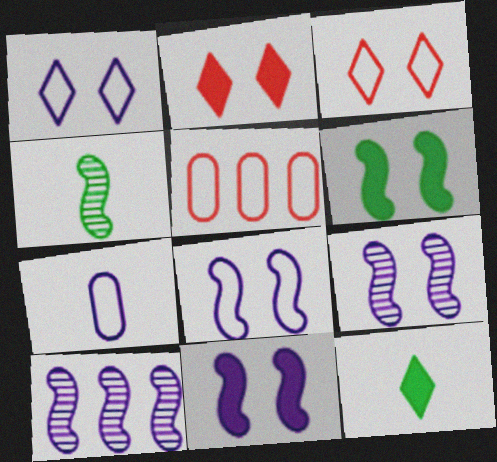[[5, 9, 12], 
[8, 9, 11]]